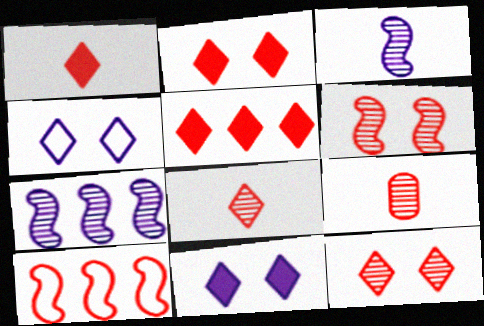[[1, 2, 5], 
[2, 9, 10]]